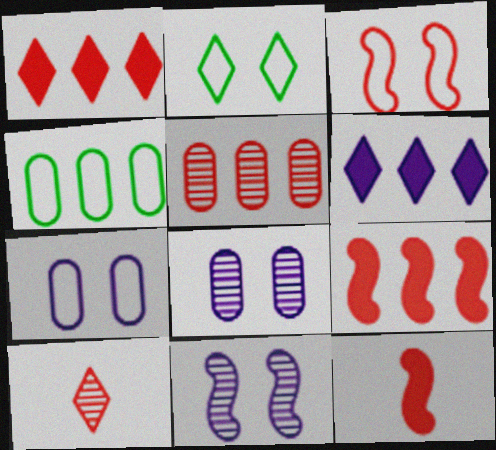[[2, 3, 7], 
[2, 6, 10]]